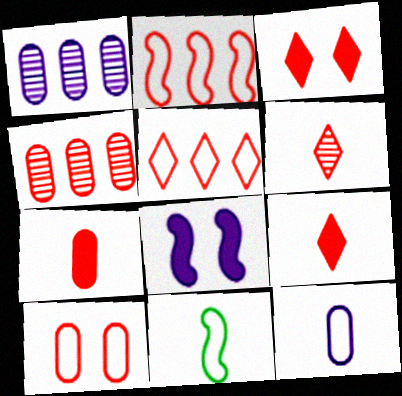[[1, 3, 11], 
[3, 5, 6], 
[4, 7, 10]]